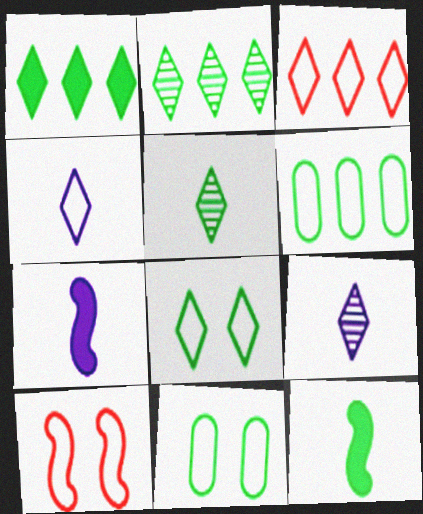[[1, 5, 8], 
[2, 11, 12], 
[3, 4, 8], 
[4, 6, 10]]